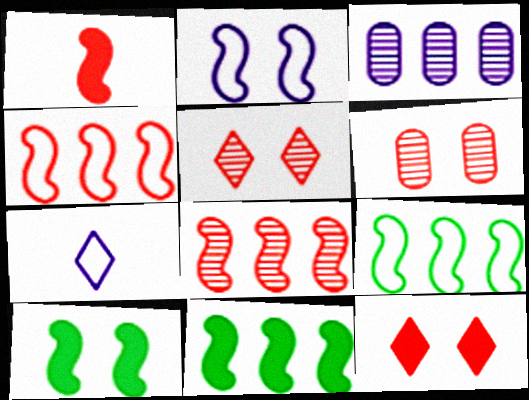[[6, 7, 11]]